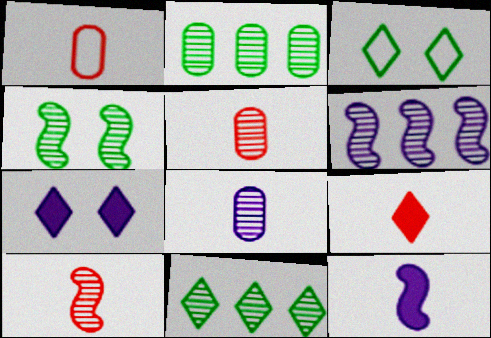[[1, 9, 10], 
[4, 6, 10]]